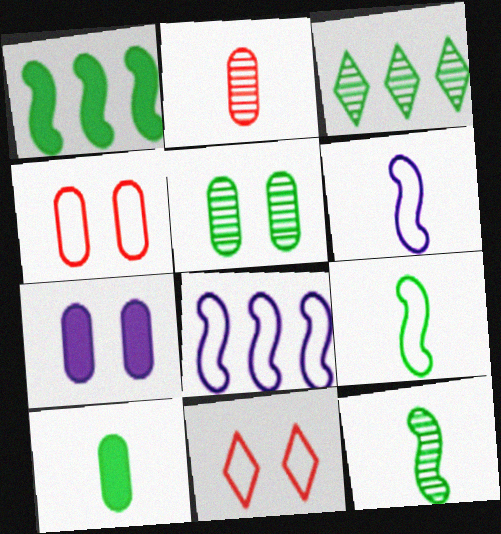[[3, 5, 12], 
[4, 5, 7]]